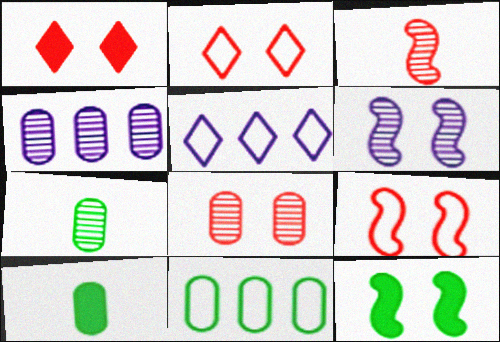[[1, 8, 9], 
[4, 7, 8], 
[6, 9, 12]]